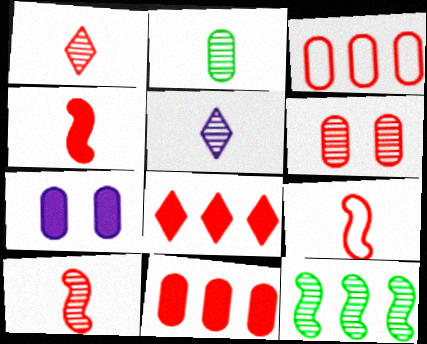[[2, 3, 7], 
[2, 5, 10], 
[4, 9, 10], 
[5, 6, 12], 
[6, 8, 9]]